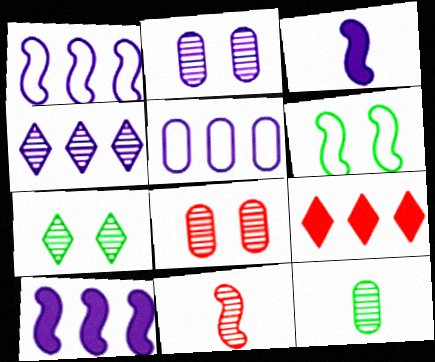[[4, 5, 10], 
[6, 10, 11]]